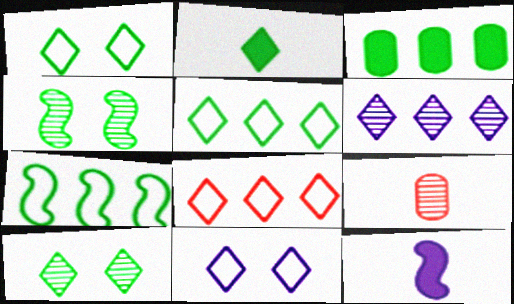[[2, 5, 10], 
[4, 6, 9]]